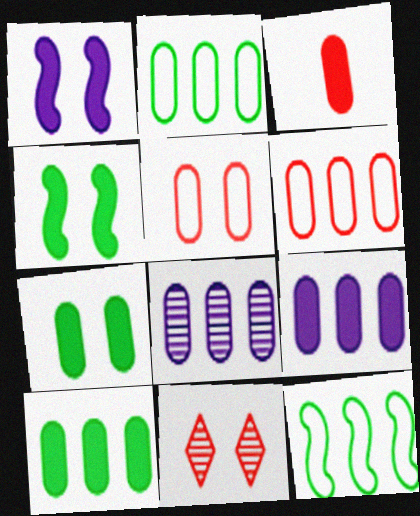[[3, 7, 9], 
[6, 8, 10]]